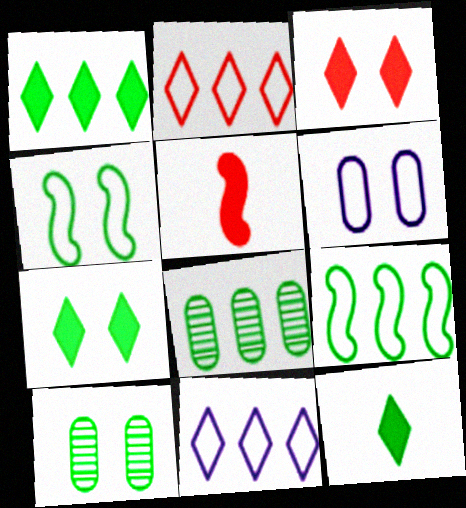[[1, 7, 12], 
[1, 8, 9], 
[4, 7, 10], 
[4, 8, 12], 
[5, 10, 11], 
[9, 10, 12]]